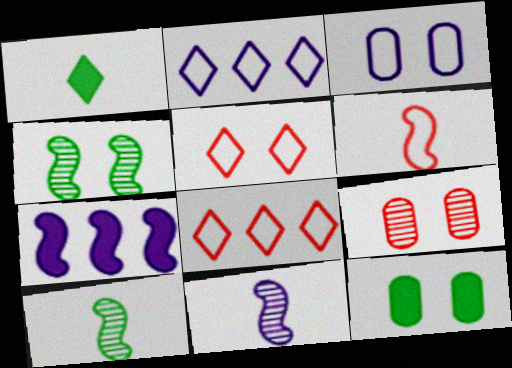[[3, 9, 12], 
[4, 6, 7], 
[8, 11, 12]]